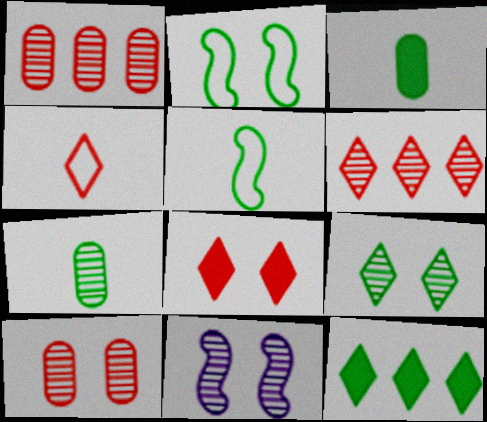[[2, 7, 12], 
[4, 6, 8], 
[6, 7, 11], 
[9, 10, 11]]